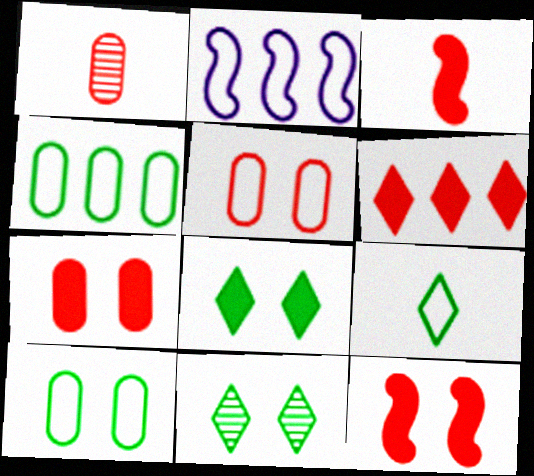[[1, 2, 8], 
[2, 5, 9], 
[3, 6, 7]]